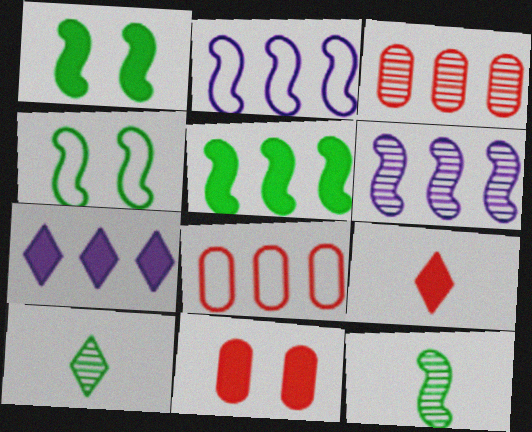[[2, 10, 11], 
[4, 5, 12]]